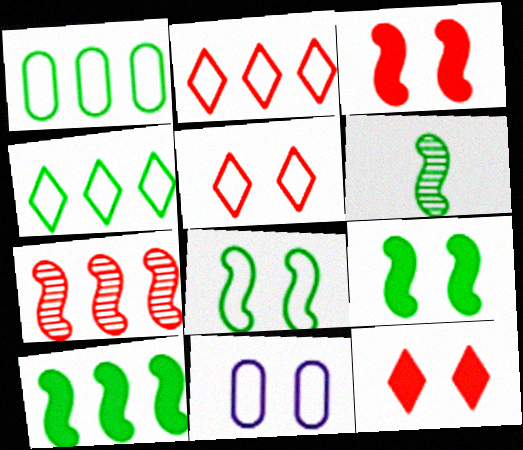[[5, 8, 11], 
[6, 8, 10]]